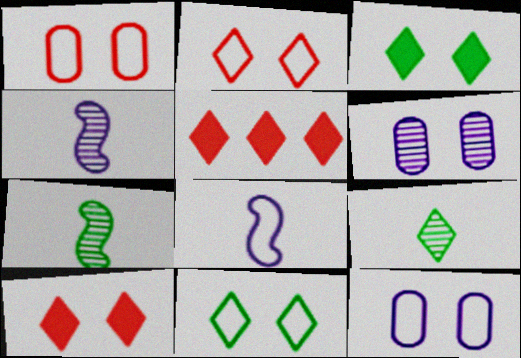[[5, 7, 12]]